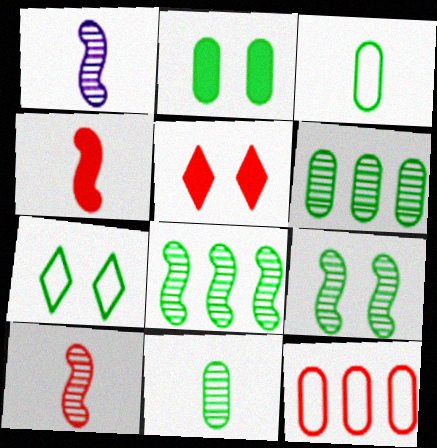[[2, 3, 6], 
[2, 7, 9], 
[5, 10, 12]]